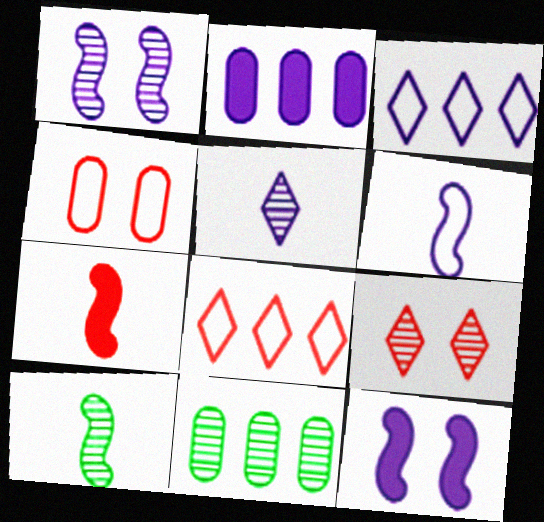[[6, 7, 10]]